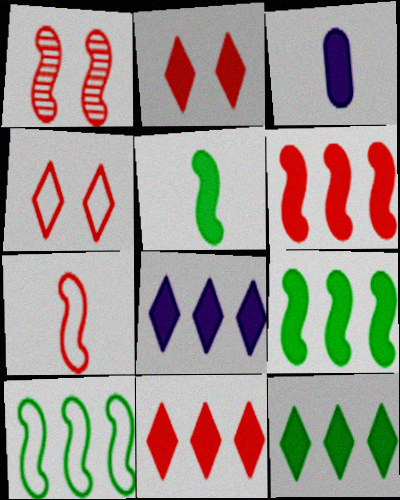[[1, 6, 7], 
[2, 3, 9], 
[8, 11, 12]]